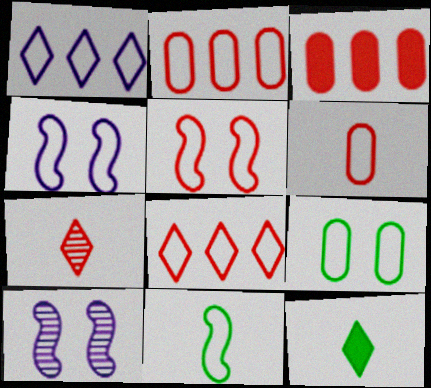[[2, 10, 12], 
[3, 5, 7], 
[5, 6, 8]]